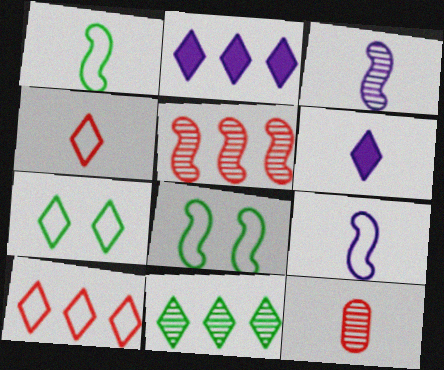[[1, 6, 12], 
[2, 8, 12], 
[2, 10, 11]]